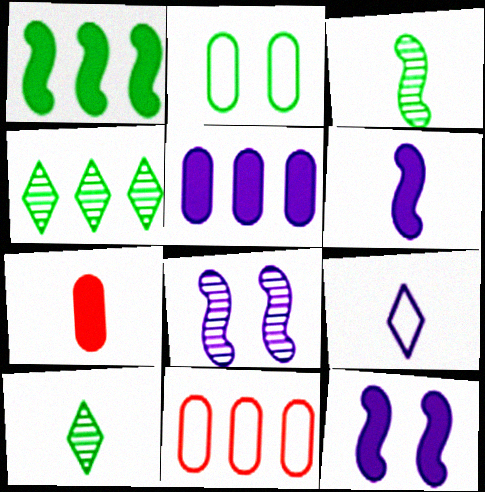[[1, 2, 10], 
[3, 7, 9], 
[5, 8, 9], 
[10, 11, 12]]